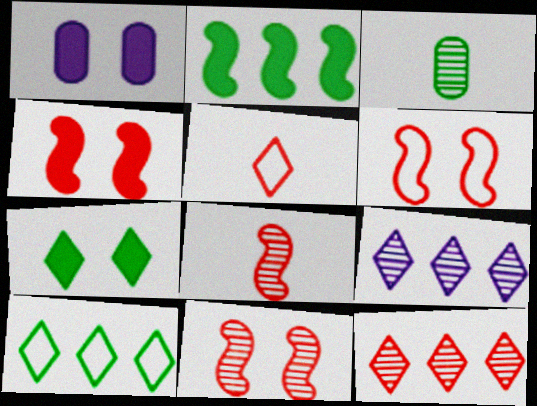[[1, 4, 7], 
[1, 8, 10], 
[3, 9, 11], 
[4, 6, 11], 
[5, 7, 9]]